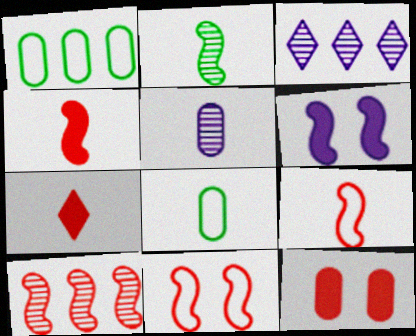[[1, 5, 12], 
[4, 10, 11]]